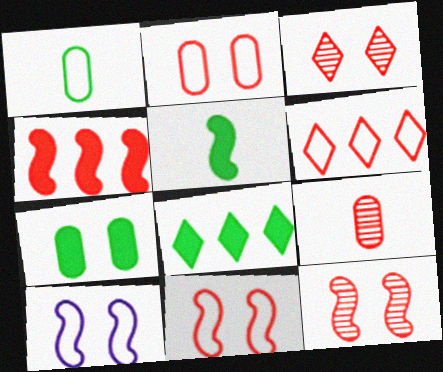[[1, 6, 10], 
[3, 7, 10], 
[5, 7, 8], 
[8, 9, 10]]